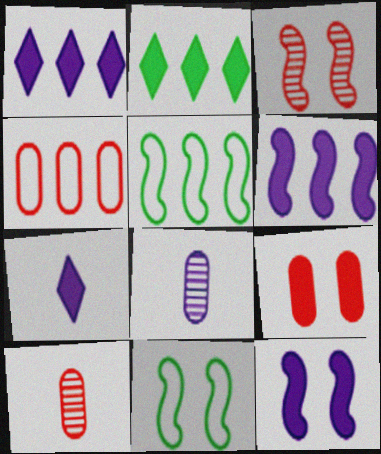[[1, 10, 11], 
[3, 11, 12], 
[4, 9, 10]]